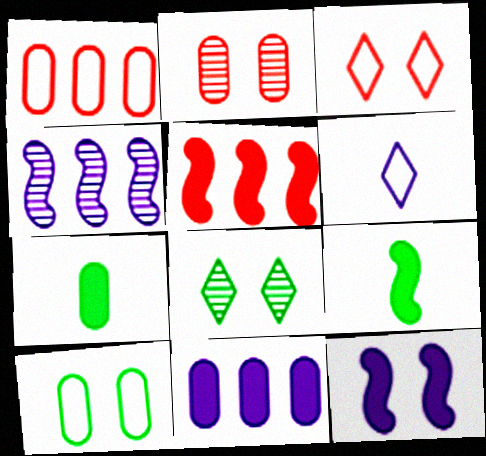[[3, 4, 7], 
[5, 9, 12]]